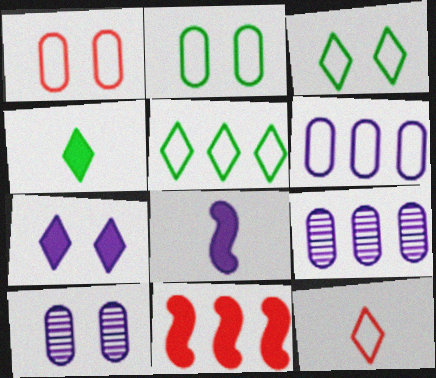[[5, 9, 11]]